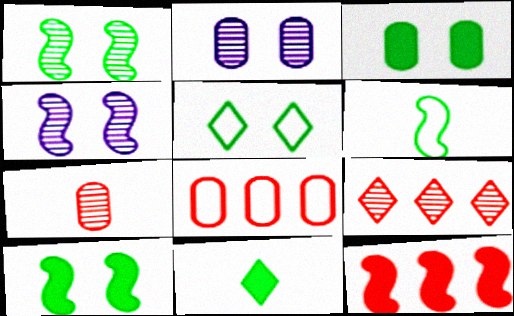[[1, 3, 5], 
[4, 6, 12], 
[4, 8, 11], 
[8, 9, 12]]